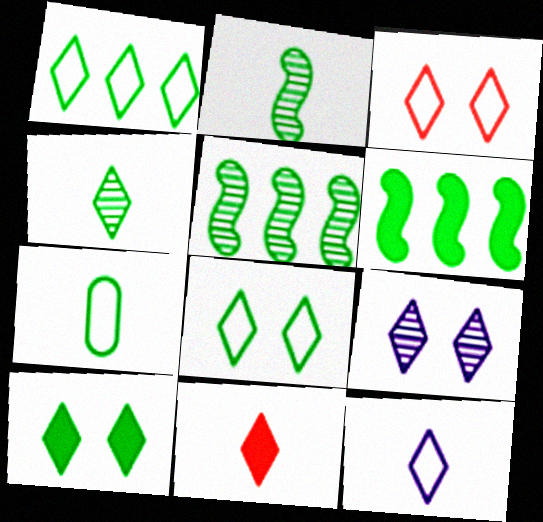[[1, 3, 12], 
[1, 4, 10], 
[1, 9, 11], 
[3, 9, 10], 
[4, 11, 12], 
[5, 7, 10]]